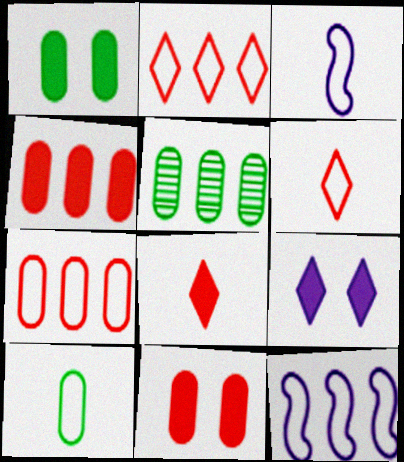[[1, 5, 10], 
[3, 6, 10]]